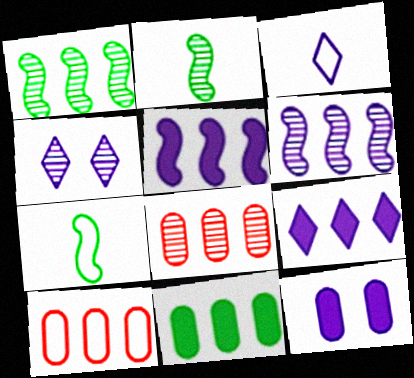[[1, 9, 10], 
[2, 4, 8], 
[3, 4, 9], 
[3, 6, 12]]